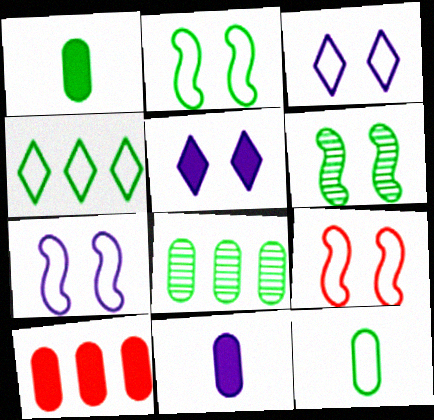[[1, 4, 6], 
[2, 4, 12], 
[2, 7, 9]]